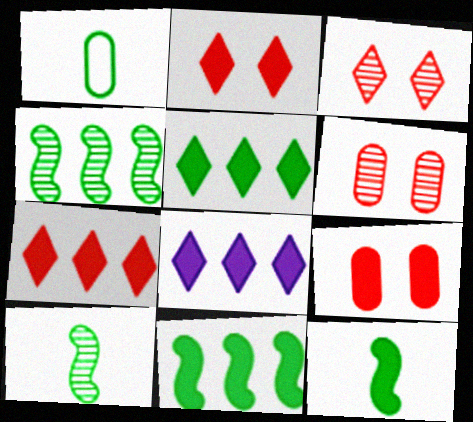[[5, 7, 8], 
[8, 9, 12]]